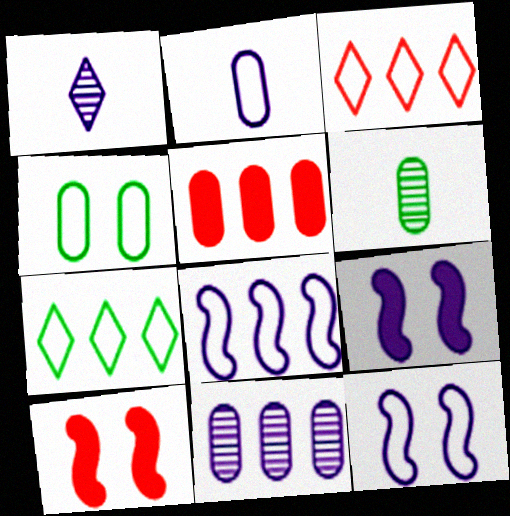[[3, 6, 9]]